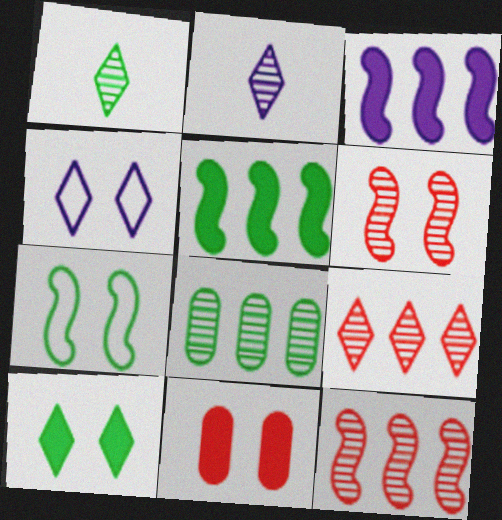[[2, 6, 8]]